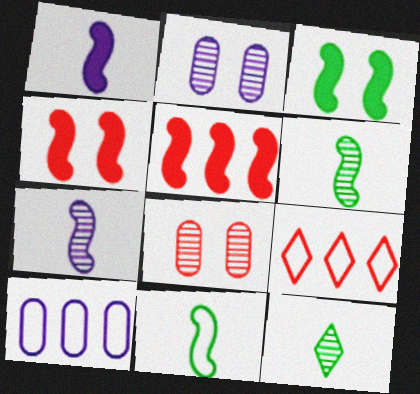[[1, 3, 5], 
[4, 10, 12]]